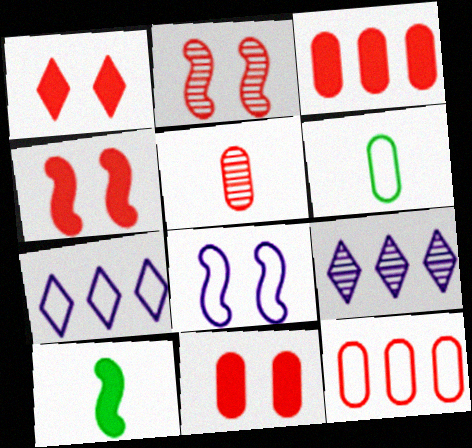[[1, 4, 11], 
[4, 6, 9], 
[5, 11, 12]]